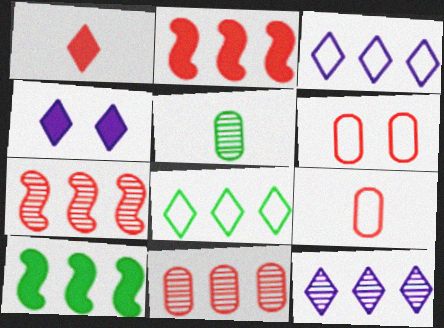[[1, 6, 7], 
[3, 10, 11]]